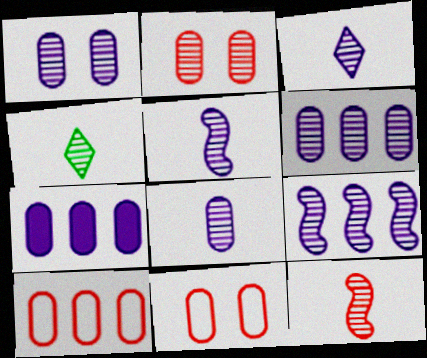[[1, 3, 9], 
[1, 6, 8], 
[2, 4, 9], 
[3, 5, 8], 
[4, 8, 12]]